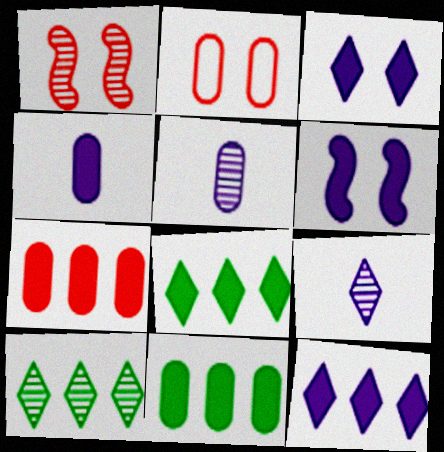[[1, 5, 10], 
[2, 5, 11], 
[4, 6, 12]]